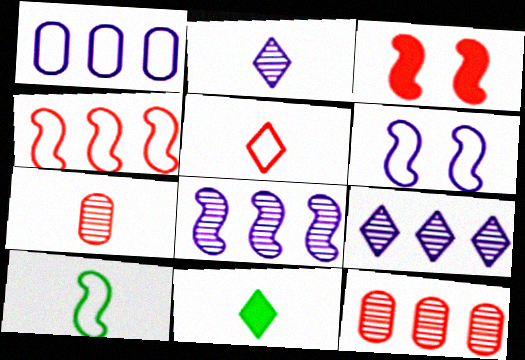[[2, 5, 11], 
[3, 5, 12], 
[3, 8, 10], 
[4, 6, 10], 
[6, 11, 12]]